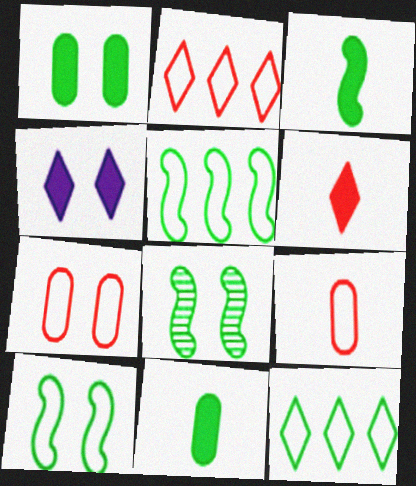[[3, 5, 8], 
[4, 7, 8], 
[8, 11, 12]]